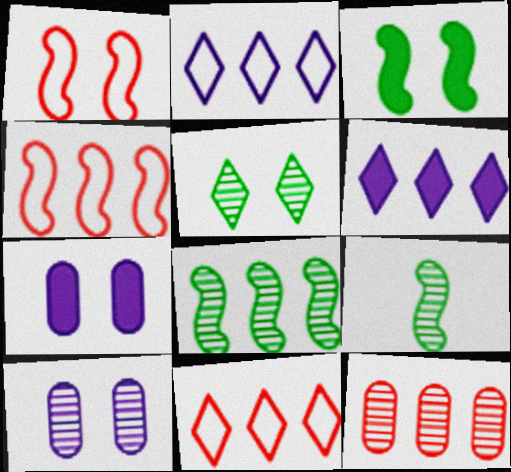[[1, 5, 7], 
[7, 9, 11]]